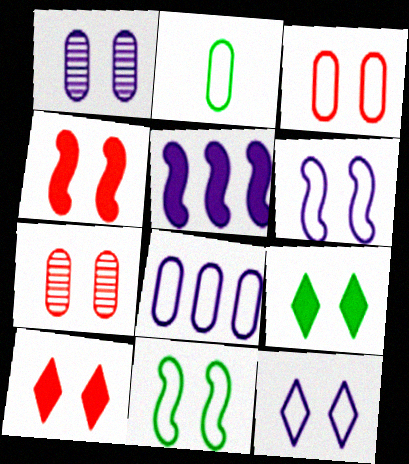[[1, 10, 11], 
[2, 3, 8], 
[3, 11, 12], 
[6, 7, 9]]